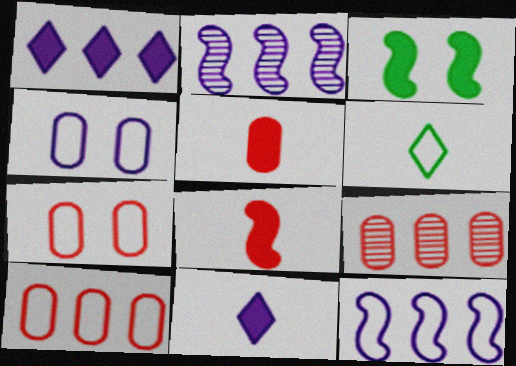[[1, 3, 5], 
[2, 4, 11], 
[5, 7, 9], 
[6, 7, 12]]